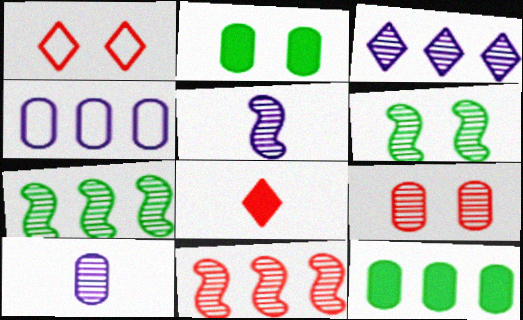[[1, 5, 12], 
[4, 6, 8], 
[5, 6, 11]]